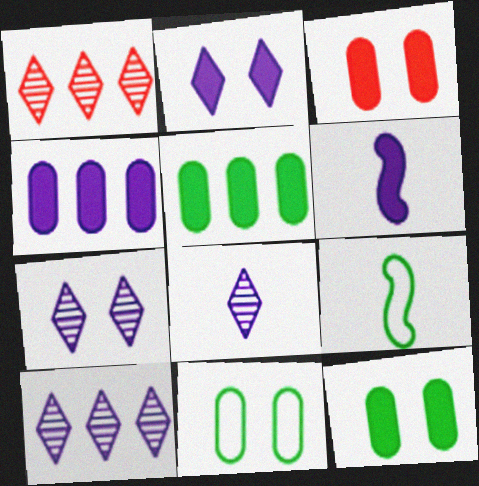[[1, 6, 11], 
[2, 4, 6], 
[3, 9, 10], 
[7, 8, 10]]